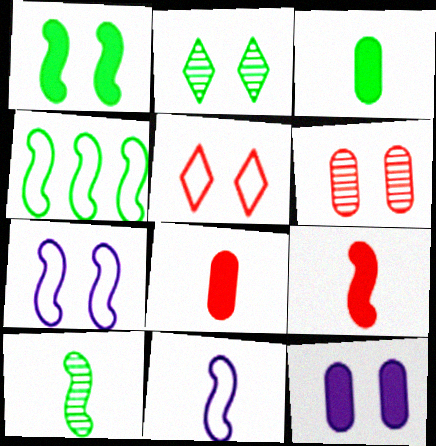[[1, 4, 10], 
[2, 3, 4], 
[9, 10, 11]]